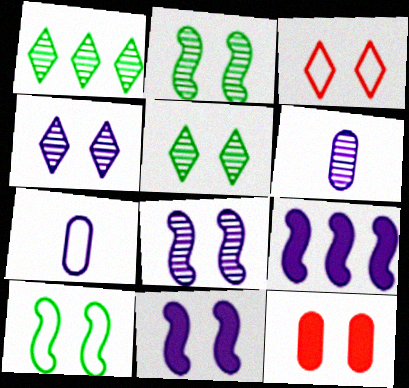[[4, 7, 9], 
[4, 10, 12]]